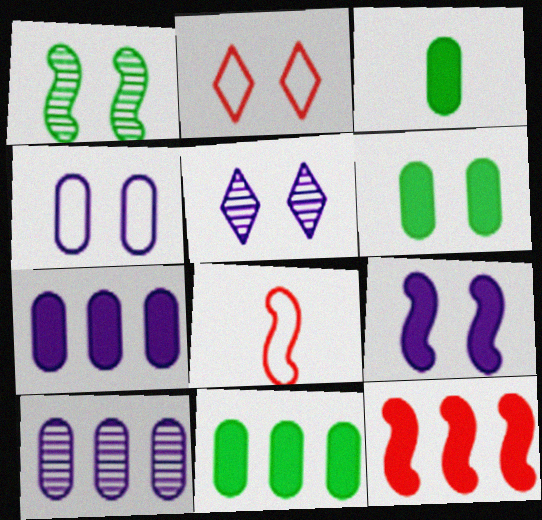[[3, 6, 11], 
[4, 5, 9], 
[5, 8, 11]]